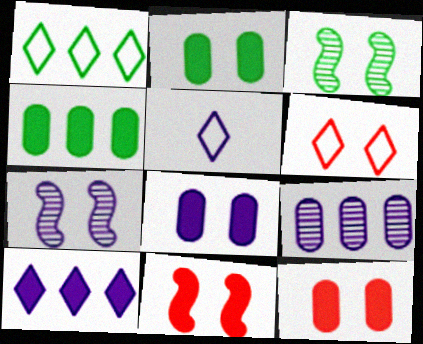[[1, 5, 6], 
[2, 6, 7], 
[2, 8, 12], 
[3, 6, 8]]